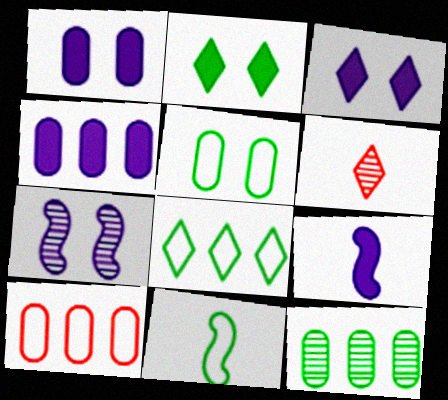[[2, 11, 12], 
[3, 4, 9], 
[3, 6, 8], 
[4, 10, 12], 
[5, 8, 11], 
[6, 7, 12]]